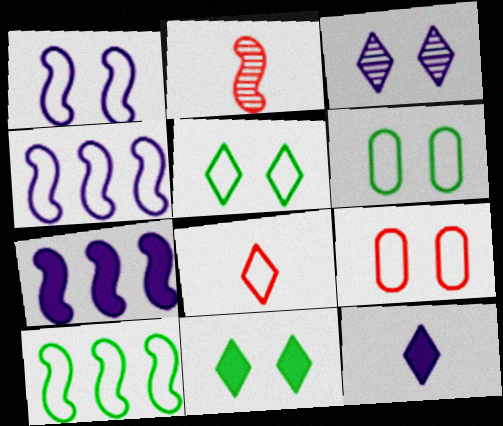[[1, 5, 9], 
[4, 6, 8]]